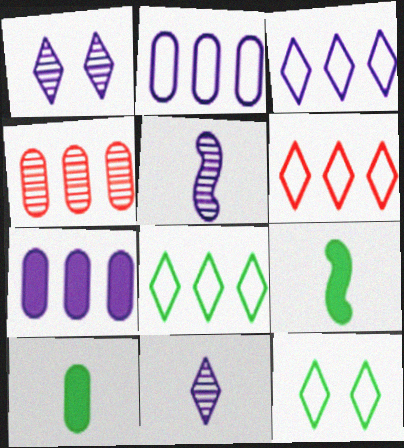[[3, 6, 8]]